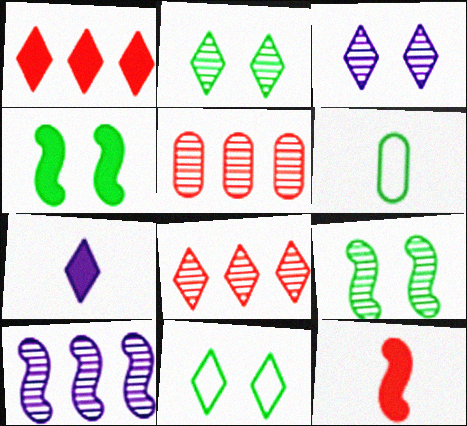[[7, 8, 11]]